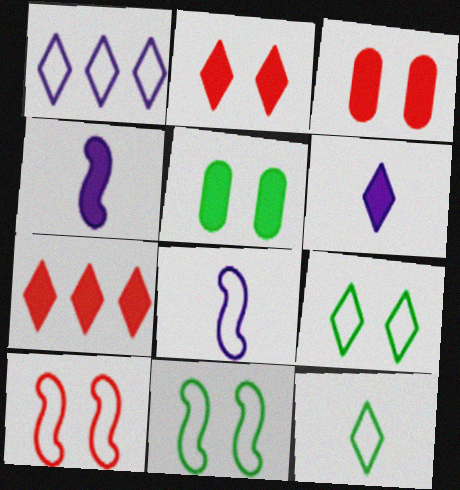[[4, 5, 7]]